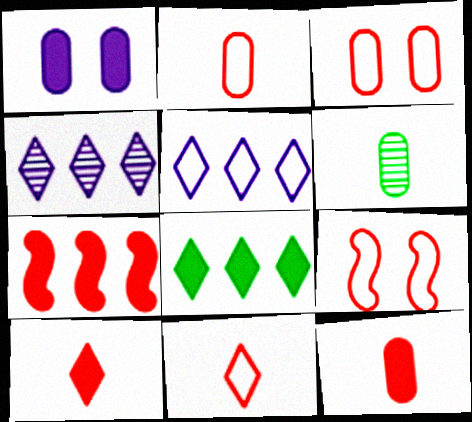[]